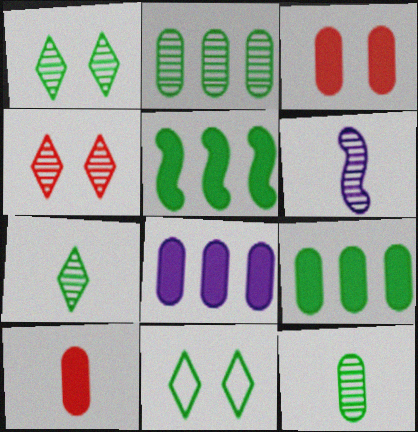[[2, 4, 6], 
[5, 11, 12]]